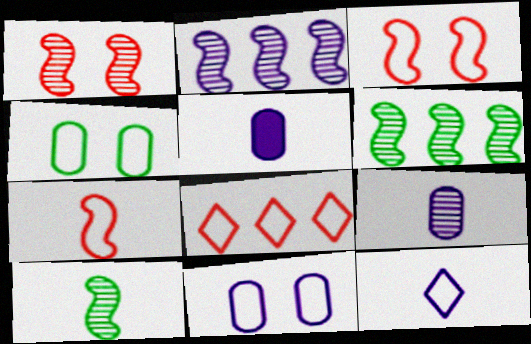[[1, 2, 10]]